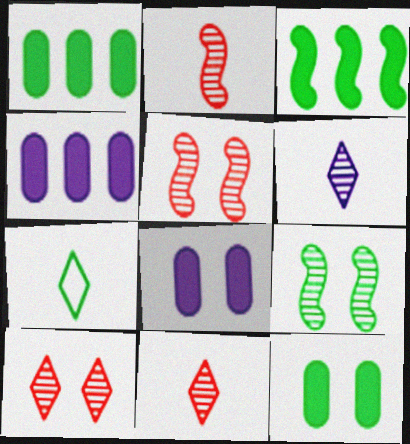[[1, 7, 9], 
[4, 5, 7]]